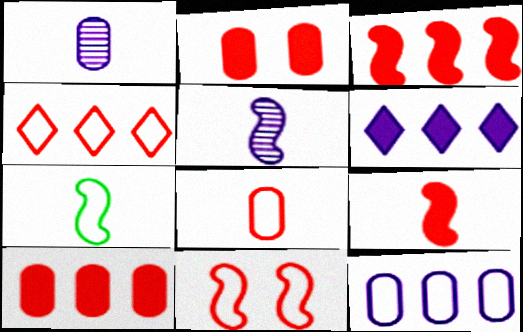[[4, 8, 11], 
[5, 7, 9]]